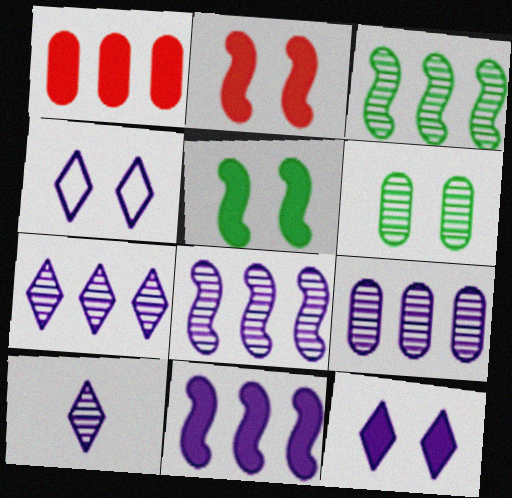[[2, 4, 6], 
[7, 8, 9]]